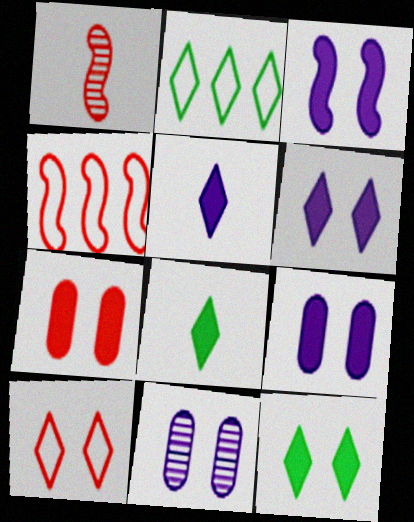[[1, 2, 9], 
[3, 6, 9], 
[3, 7, 12], 
[4, 8, 11]]